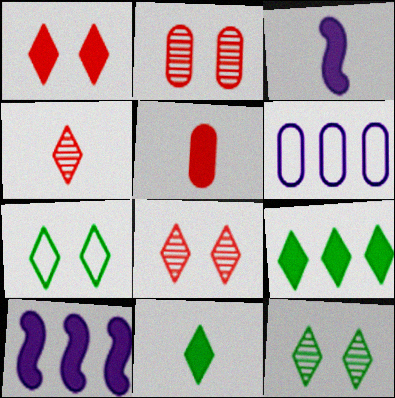[[3, 5, 11]]